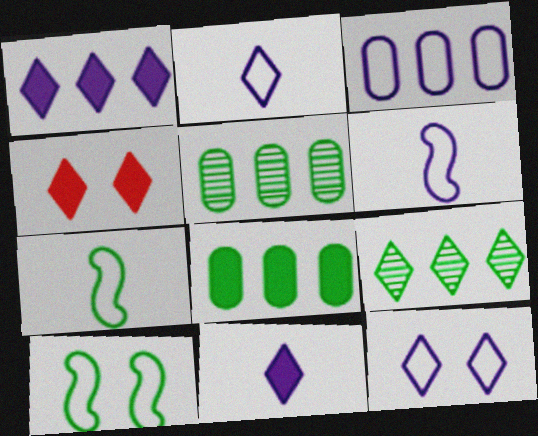[[2, 4, 9], 
[3, 6, 12], 
[4, 5, 6]]